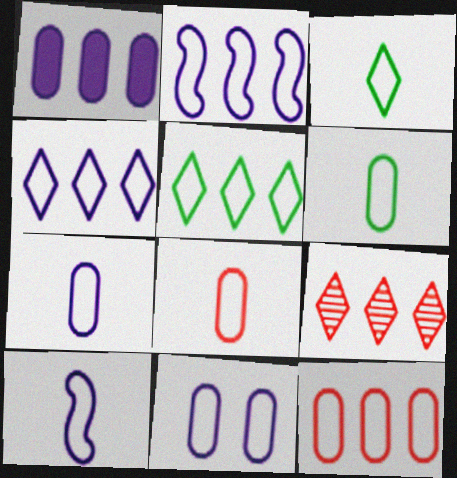[[2, 5, 12], 
[3, 8, 10], 
[4, 10, 11], 
[6, 7, 8], 
[6, 11, 12]]